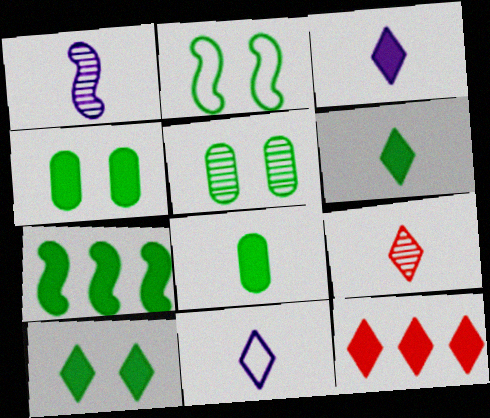[[2, 5, 10], 
[3, 10, 12], 
[4, 6, 7], 
[6, 9, 11], 
[7, 8, 10]]